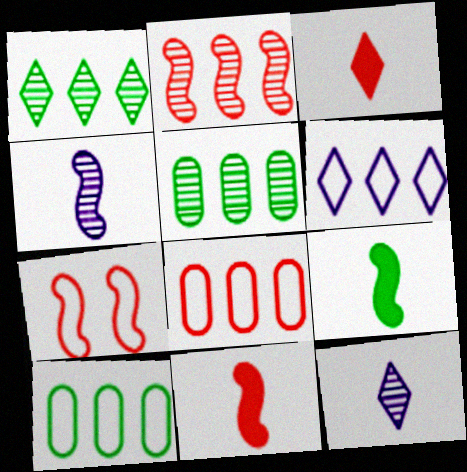[[2, 7, 11]]